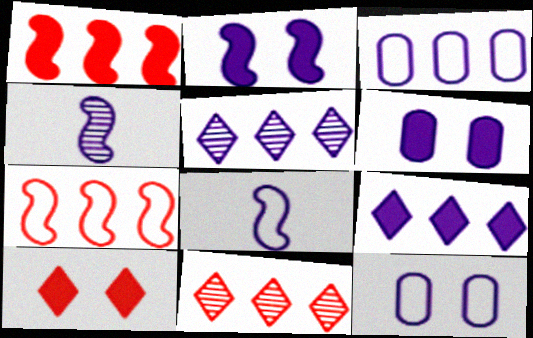[[4, 9, 12], 
[5, 6, 8]]